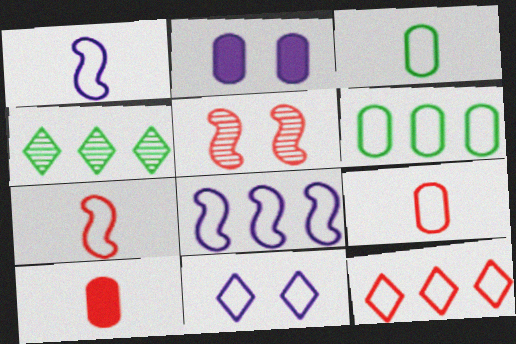[[2, 4, 7], 
[5, 10, 12], 
[6, 7, 11], 
[6, 8, 12]]